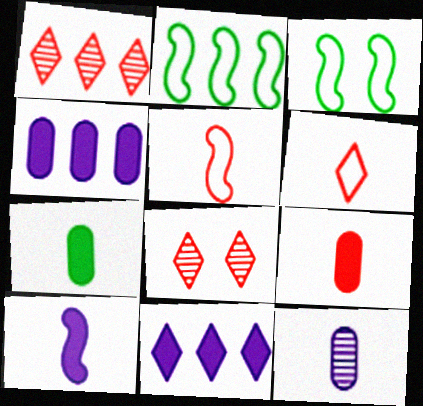[[1, 2, 4]]